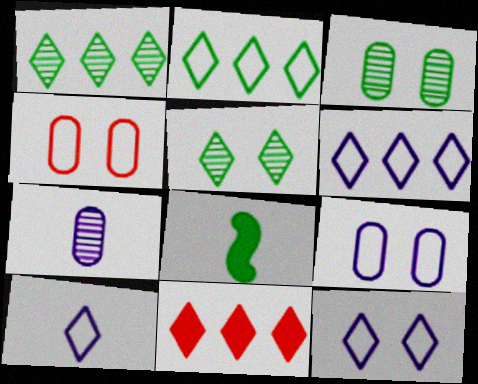[[1, 6, 11], 
[2, 3, 8], 
[5, 10, 11], 
[6, 10, 12]]